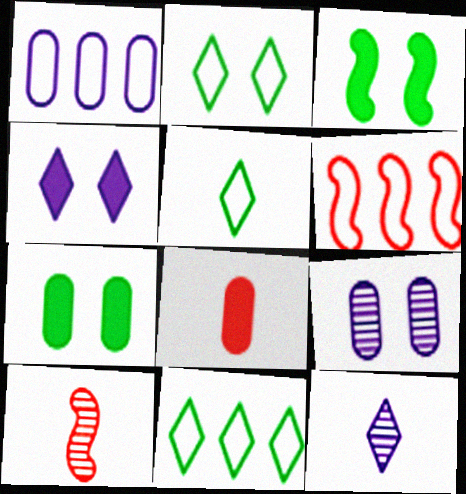[[1, 6, 11], 
[2, 5, 11], 
[6, 7, 12]]